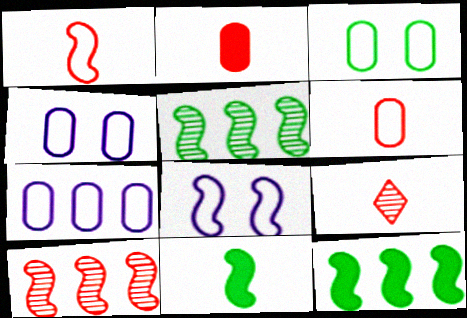[[1, 2, 9], 
[3, 6, 7], 
[4, 9, 12], 
[8, 10, 11]]